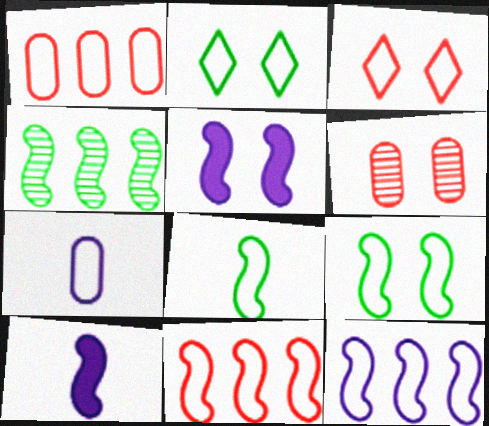[[2, 5, 6], 
[2, 7, 11]]